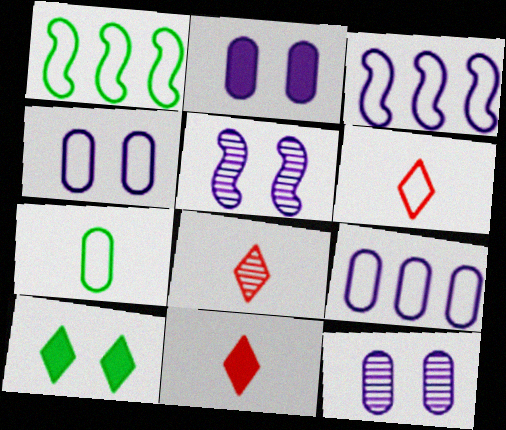[[1, 2, 8], 
[1, 4, 6], 
[1, 11, 12], 
[2, 4, 12], 
[6, 8, 11]]